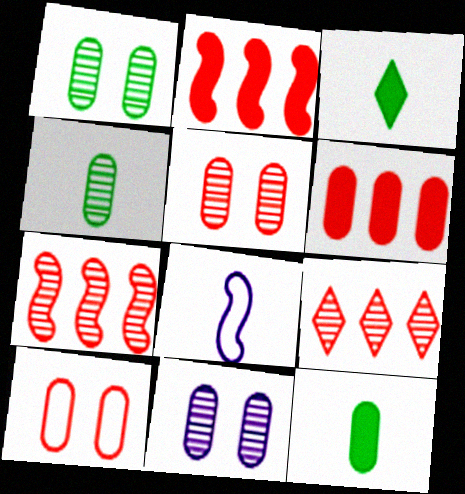[[1, 5, 11]]